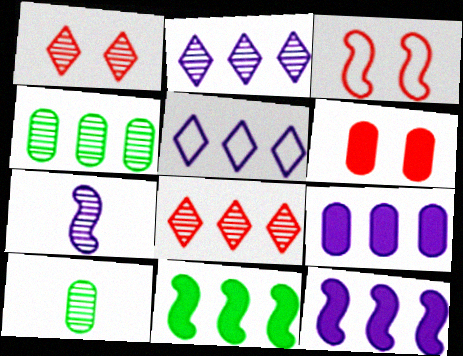[[1, 3, 6], 
[1, 4, 7], 
[3, 7, 11]]